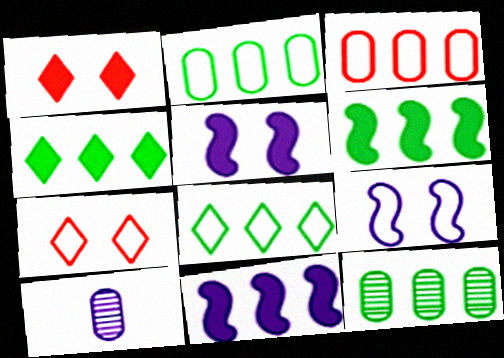[[6, 7, 10], 
[6, 8, 12]]